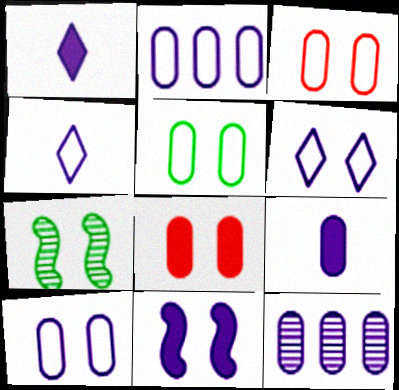[[3, 5, 10], 
[4, 11, 12], 
[6, 7, 8], 
[9, 10, 12]]